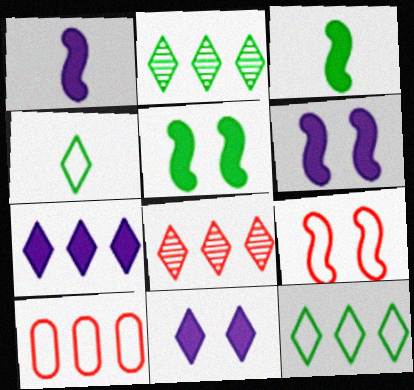[[4, 8, 11], 
[7, 8, 12]]